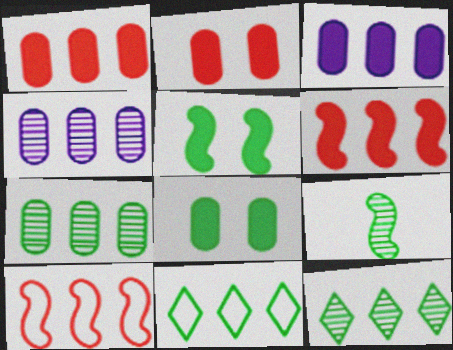[[3, 10, 12], 
[4, 6, 11], 
[8, 9, 11]]